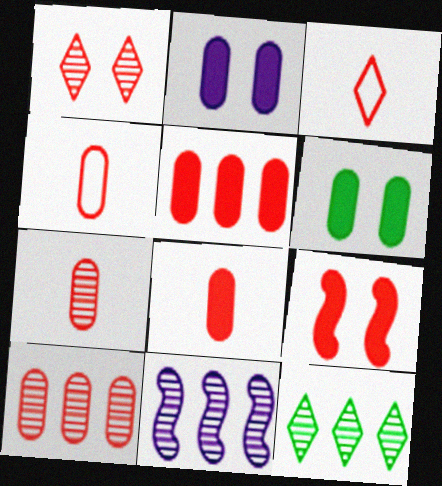[[3, 6, 11], 
[3, 9, 10], 
[4, 7, 8], 
[10, 11, 12]]